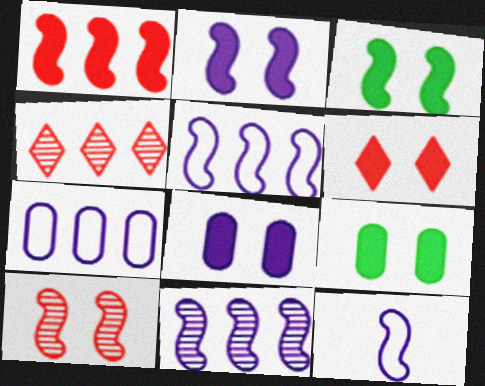[[2, 6, 9], 
[2, 11, 12], 
[3, 6, 8], 
[4, 9, 12]]